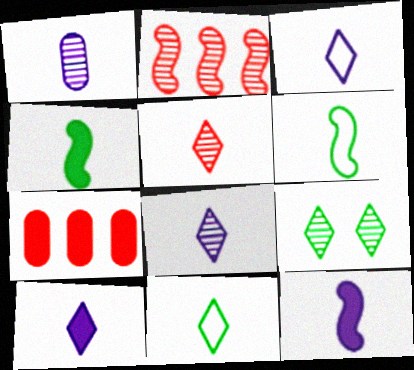[[1, 2, 9], 
[1, 3, 12], 
[3, 8, 10], 
[5, 10, 11]]